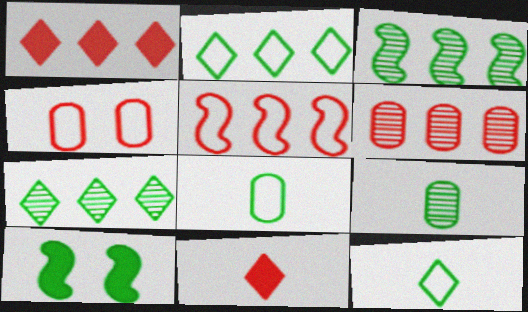[[1, 5, 6], 
[2, 9, 10], 
[7, 8, 10]]